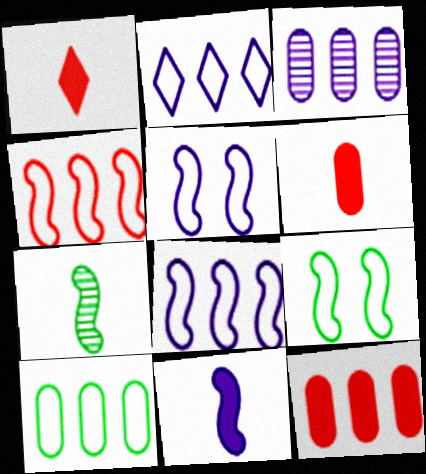[[1, 3, 9], 
[2, 4, 10], 
[3, 10, 12]]